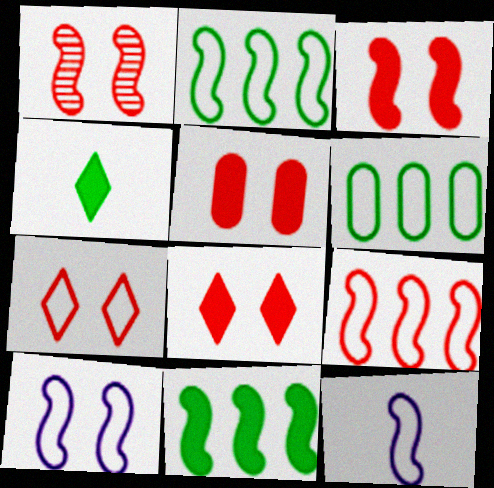[[1, 5, 7], 
[1, 11, 12], 
[3, 5, 8], 
[6, 7, 12]]